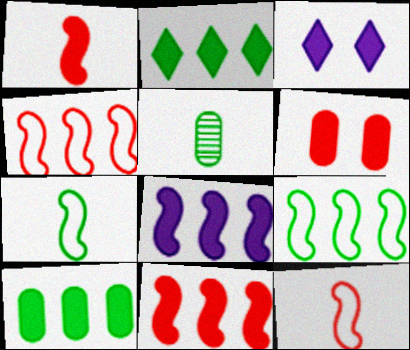[[1, 3, 10], 
[3, 4, 5]]